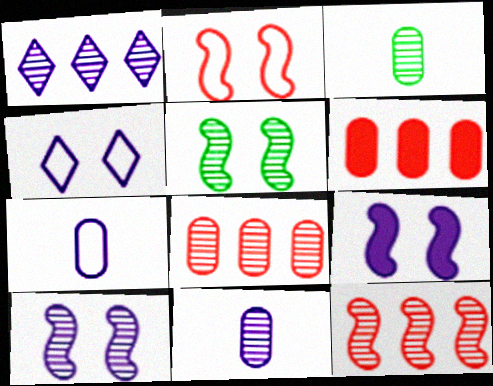[[1, 7, 9], 
[1, 10, 11], 
[2, 5, 9]]